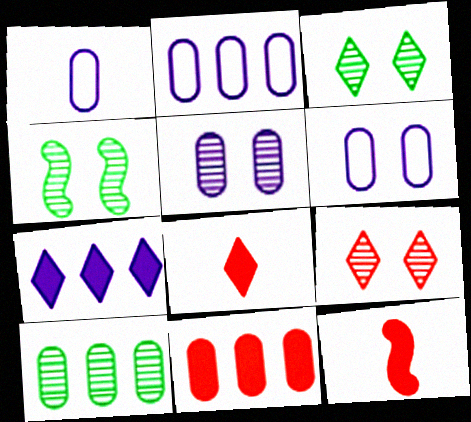[[1, 2, 6], 
[2, 3, 12], 
[2, 4, 8], 
[2, 10, 11], 
[4, 5, 9]]